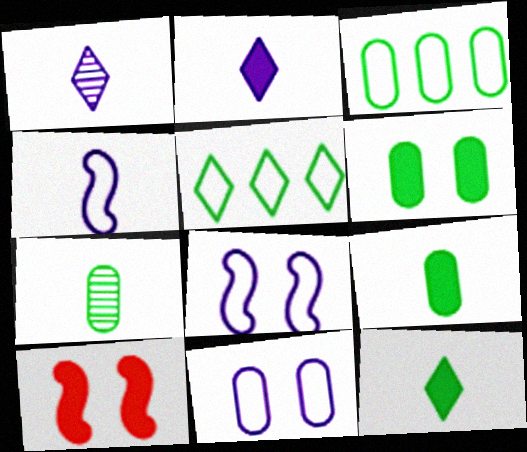[[1, 3, 10], 
[3, 6, 7]]